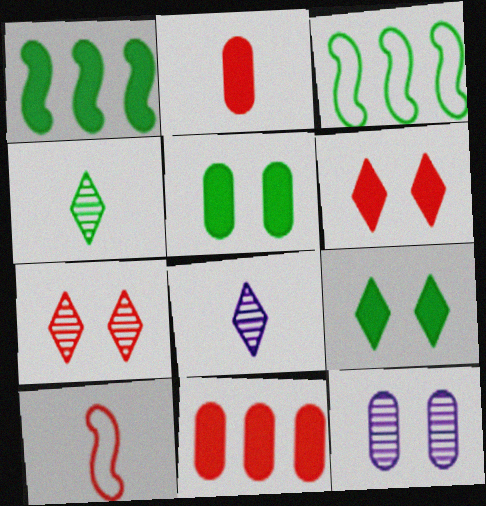[[3, 4, 5], 
[7, 10, 11]]